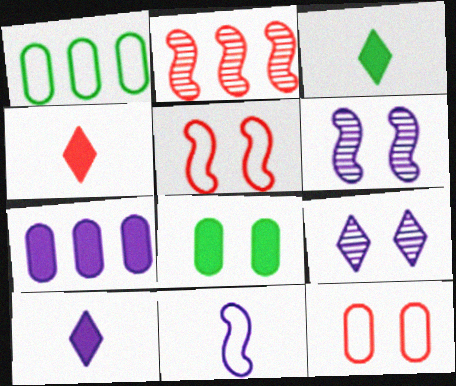[[1, 4, 6], 
[2, 4, 12], 
[3, 4, 10], 
[5, 8, 9], 
[7, 9, 11]]